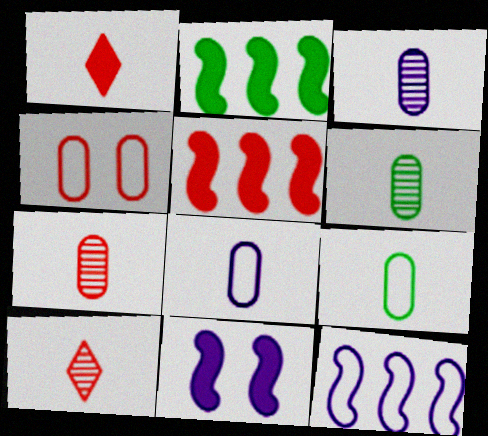[[3, 6, 7], 
[4, 5, 10]]